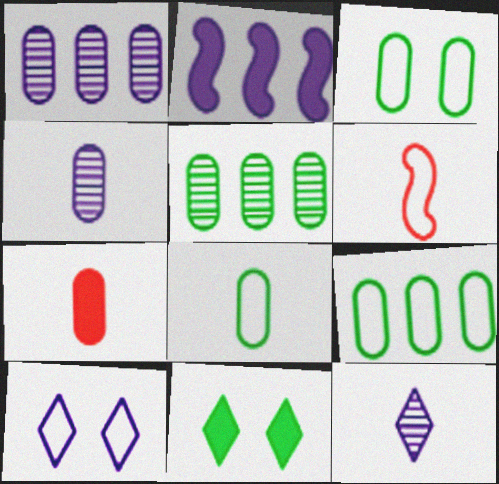[[1, 3, 7], 
[1, 6, 11], 
[2, 4, 10], 
[2, 7, 11], 
[3, 8, 9], 
[4, 7, 8], 
[6, 9, 10]]